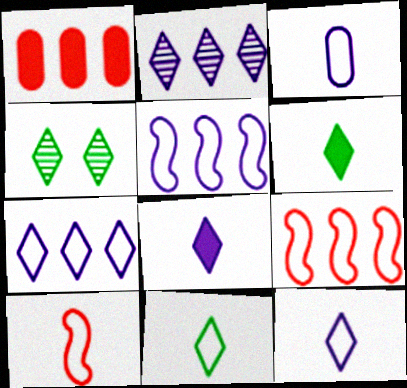[[3, 10, 11]]